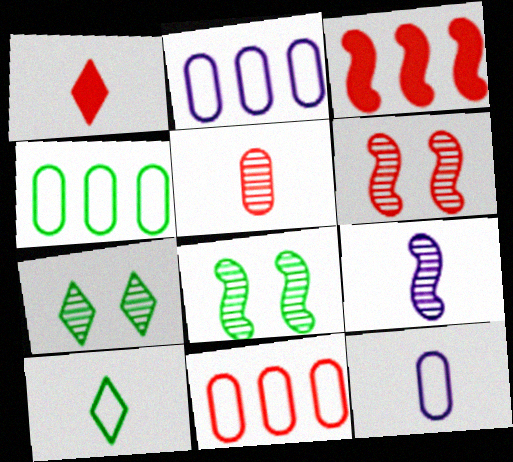[[1, 2, 8], 
[1, 6, 11], 
[2, 4, 11], 
[3, 7, 12]]